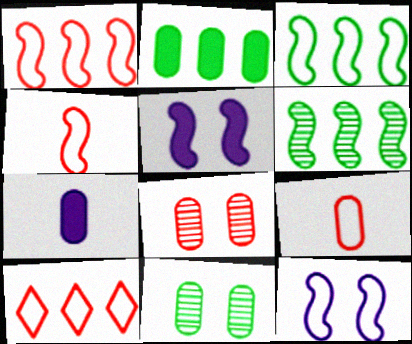[[3, 4, 12], 
[4, 5, 6]]